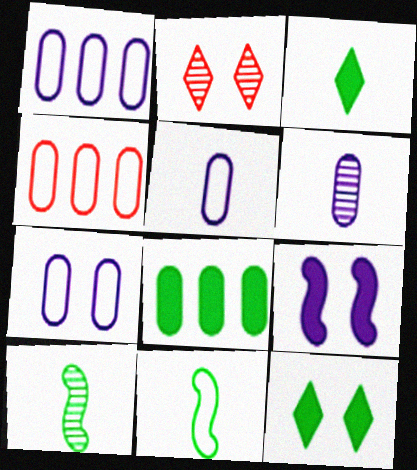[[1, 5, 7]]